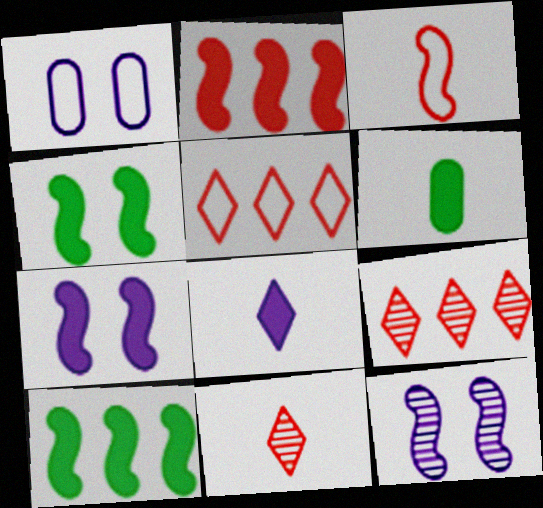[[1, 10, 11], 
[3, 10, 12], 
[5, 6, 12]]